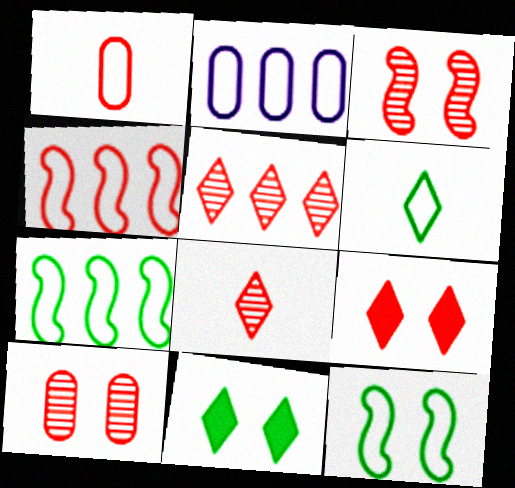[]